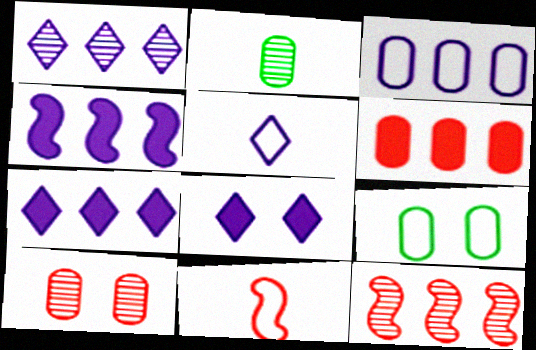[[1, 3, 4], 
[1, 5, 8]]